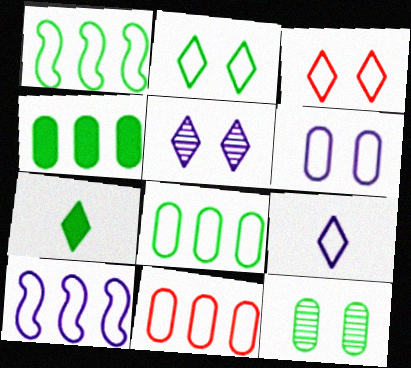[[1, 7, 12], 
[6, 9, 10]]